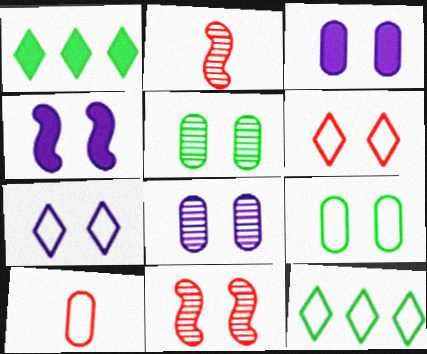[[2, 3, 12], 
[4, 5, 6], 
[4, 7, 8]]